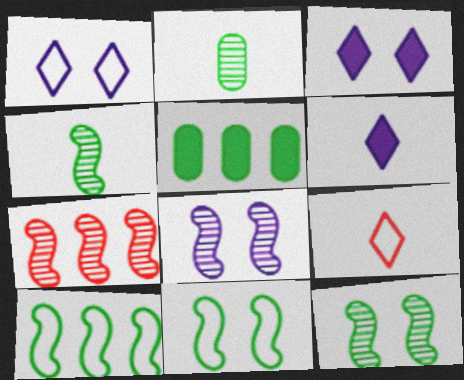[[4, 7, 8], 
[5, 8, 9]]